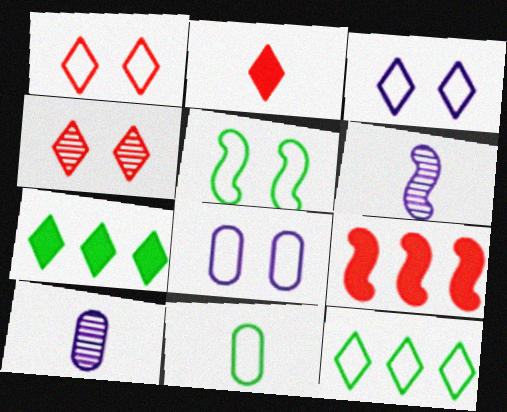[[1, 5, 8], 
[2, 6, 11], 
[5, 6, 9], 
[5, 11, 12]]